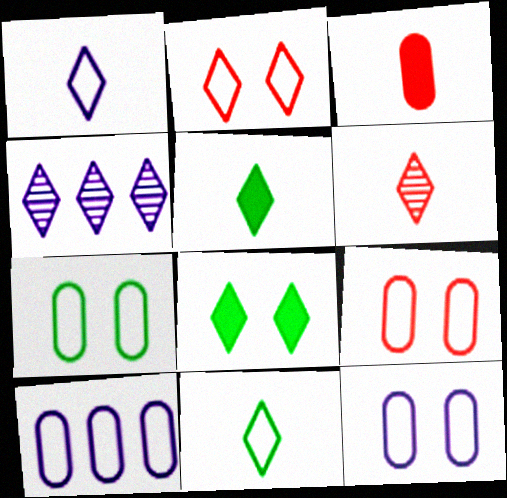[[1, 5, 6], 
[2, 4, 5], 
[7, 9, 12]]